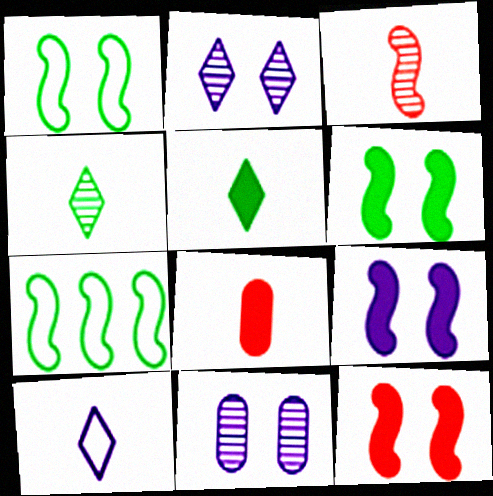[[2, 7, 8], 
[3, 7, 9], 
[6, 9, 12]]